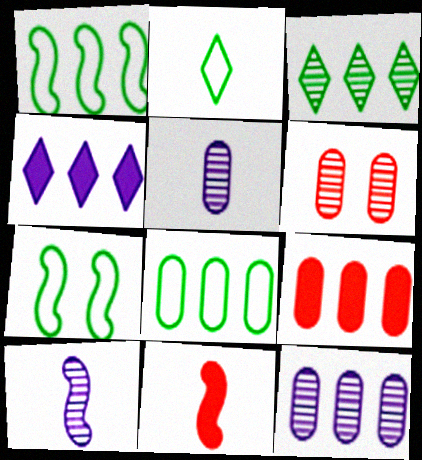[[2, 5, 11], 
[2, 7, 8], 
[3, 6, 10], 
[8, 9, 12]]